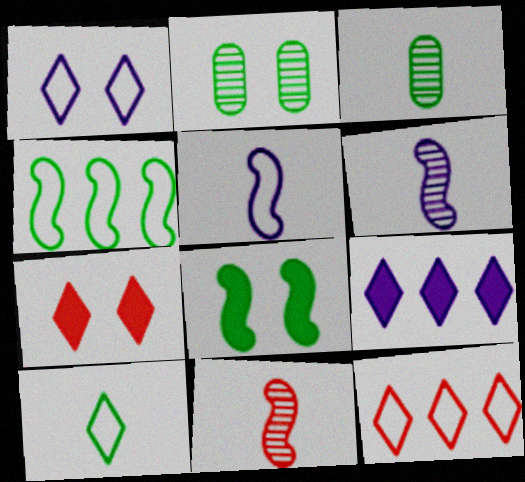[[1, 10, 12]]